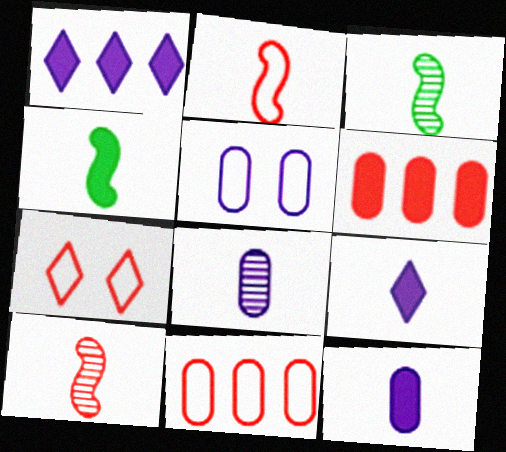[[2, 7, 11], 
[6, 7, 10]]